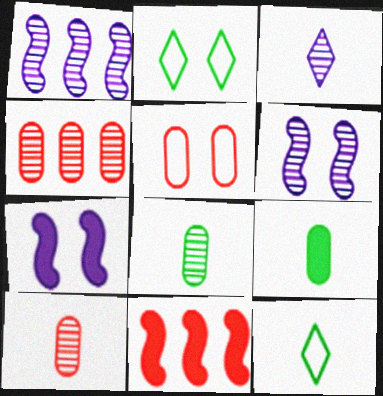[[4, 7, 12]]